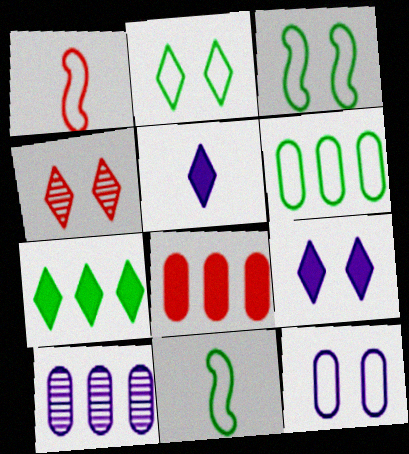[[1, 4, 8], 
[2, 4, 9], 
[2, 6, 11], 
[6, 8, 10]]